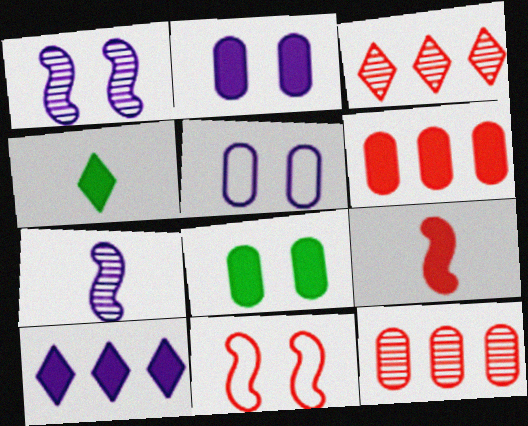[[5, 7, 10], 
[8, 9, 10]]